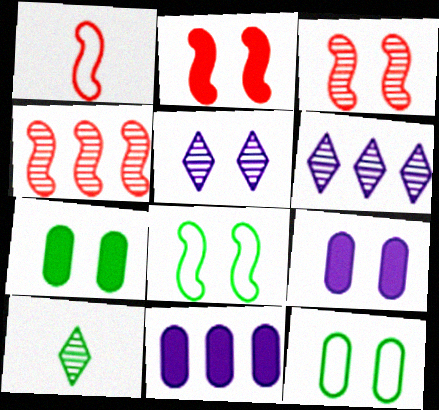[[1, 2, 4], 
[1, 6, 7], 
[2, 5, 12]]